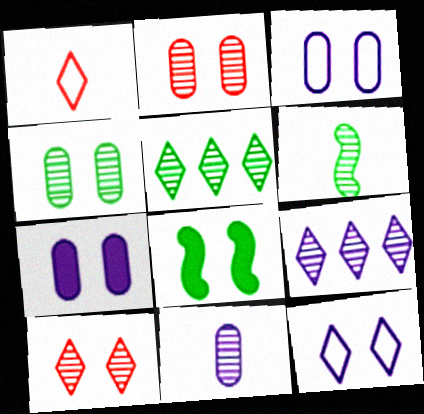[[2, 6, 9], 
[2, 8, 12], 
[3, 8, 10], 
[4, 5, 6]]